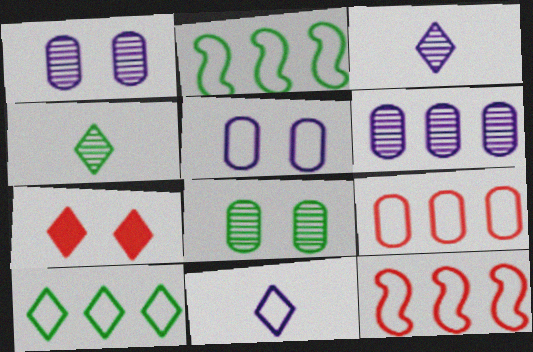[[3, 7, 10]]